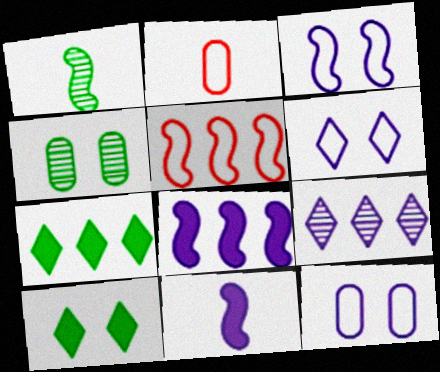[[3, 6, 12], 
[9, 11, 12]]